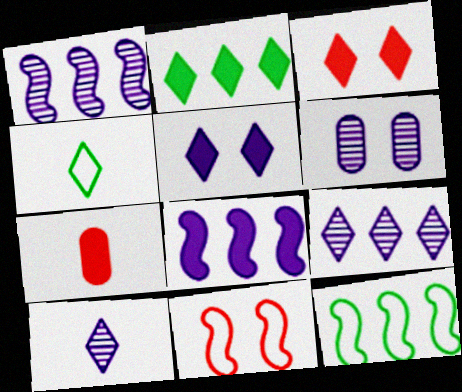[[1, 6, 10], 
[3, 4, 9]]